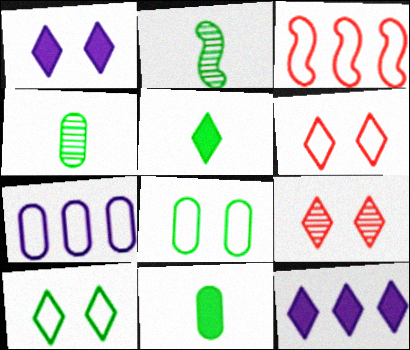[[1, 3, 4], 
[1, 9, 10]]